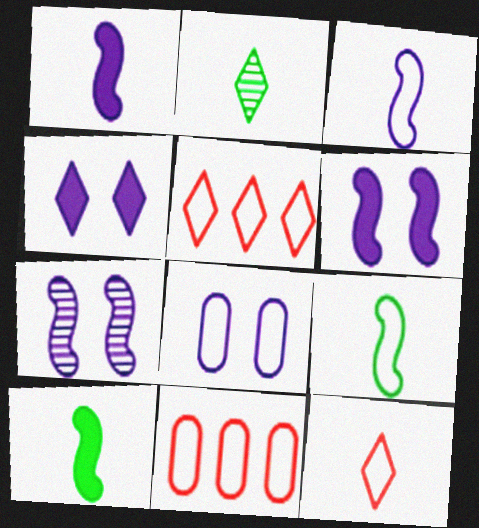[[2, 4, 5], 
[2, 6, 11], 
[4, 7, 8], 
[5, 8, 9]]